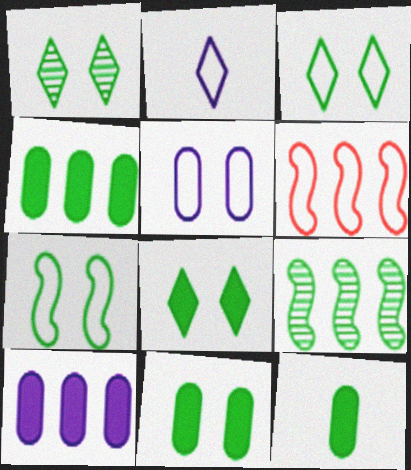[[1, 3, 8], 
[1, 7, 11], 
[3, 9, 12], 
[4, 11, 12]]